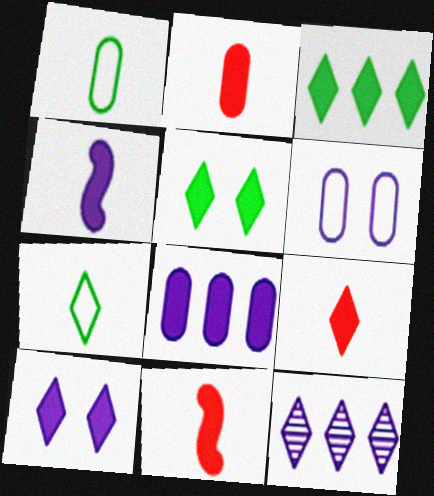[[2, 9, 11], 
[3, 9, 10], 
[4, 6, 12], 
[4, 8, 10], 
[5, 8, 11]]